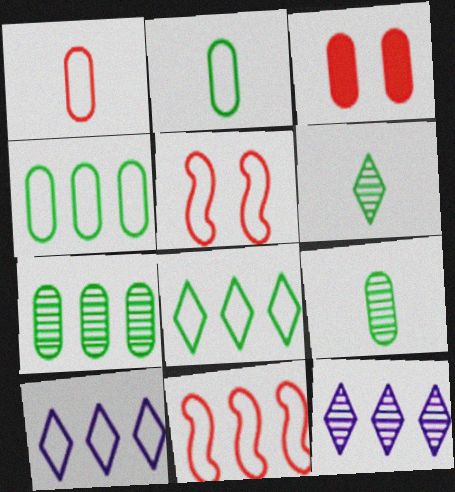[[2, 5, 10], 
[4, 10, 11]]